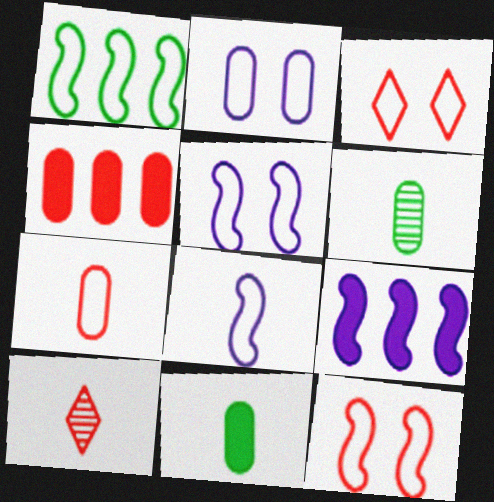[[1, 8, 12], 
[2, 4, 6], 
[3, 6, 9], 
[4, 10, 12], 
[8, 10, 11]]